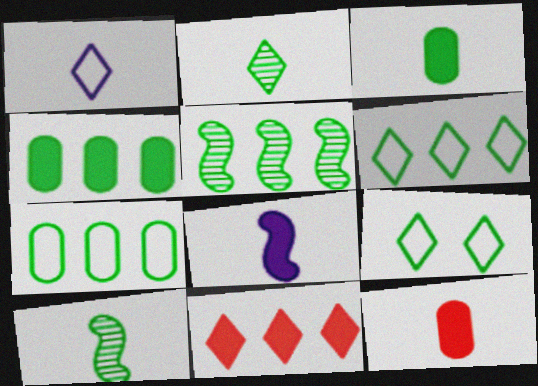[[1, 10, 12], 
[3, 5, 9], 
[4, 5, 6], 
[4, 9, 10]]